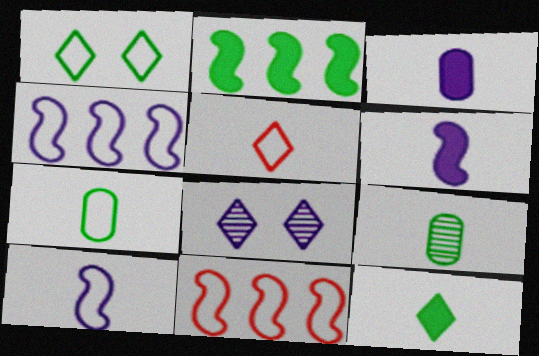[[1, 2, 9], 
[3, 4, 8], 
[5, 6, 9], 
[5, 7, 10]]